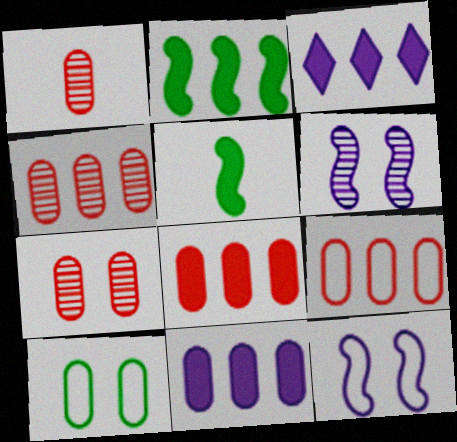[[1, 4, 7], 
[1, 10, 11], 
[2, 3, 8], 
[4, 8, 9]]